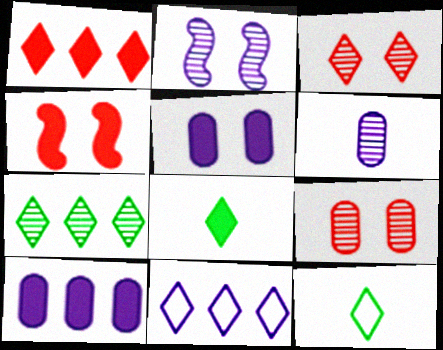[[1, 7, 11], 
[3, 8, 11], 
[4, 8, 10]]